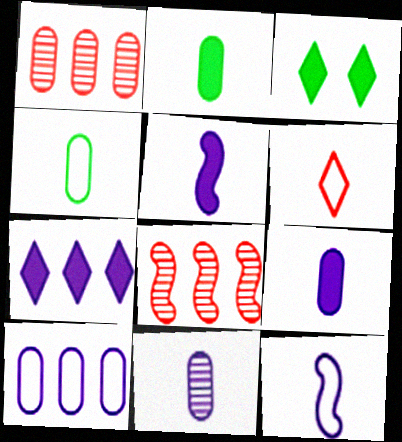[[1, 3, 12], 
[4, 6, 12]]